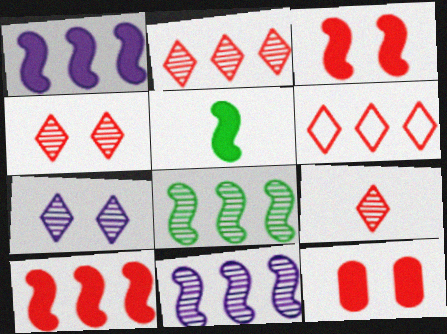[[1, 3, 5], 
[2, 4, 9]]